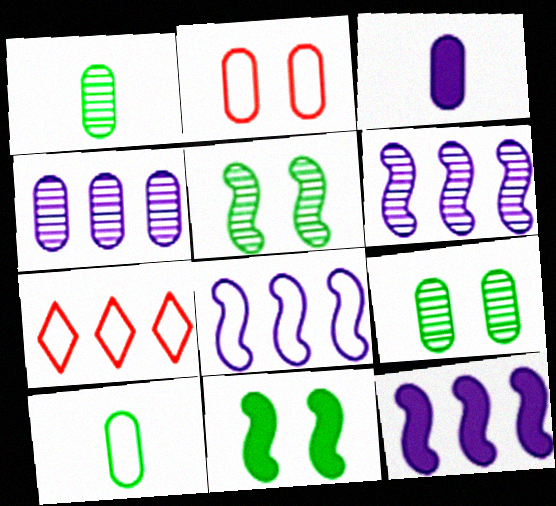[[3, 5, 7], 
[6, 8, 12]]